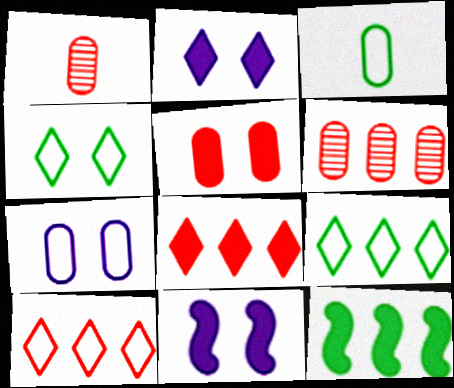[[1, 9, 11]]